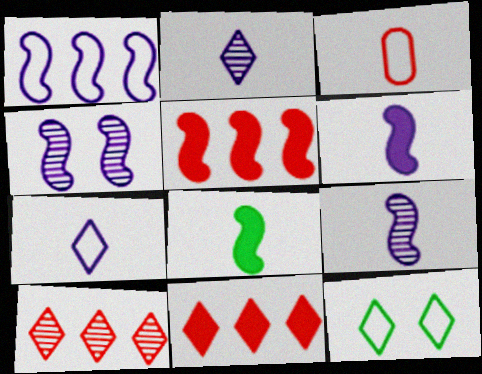[[1, 3, 12], 
[1, 4, 6], 
[2, 3, 8], 
[2, 11, 12]]